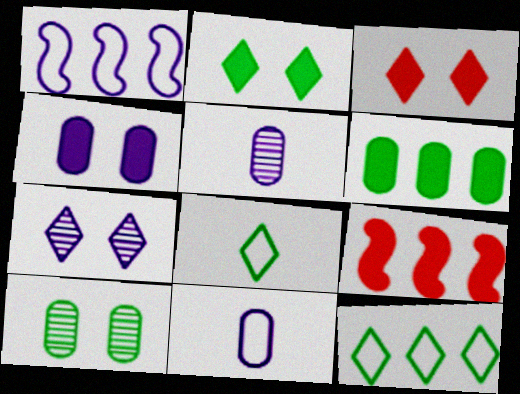[]